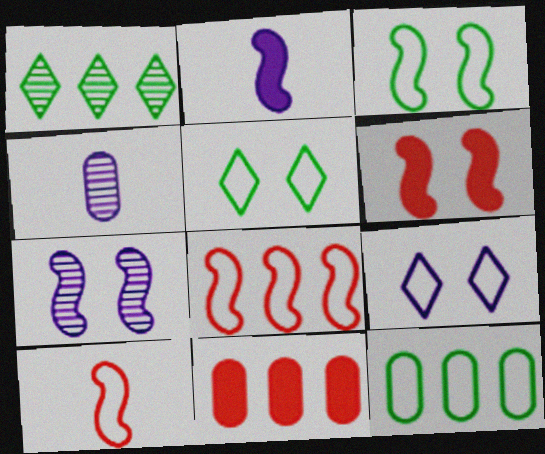[[3, 6, 7], 
[9, 10, 12]]